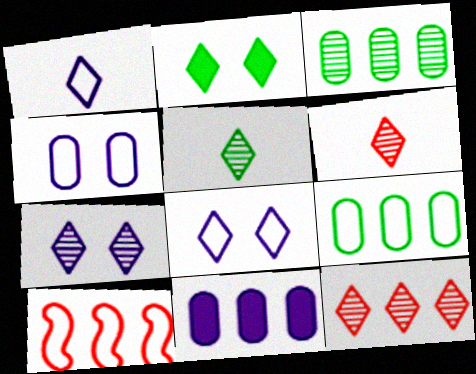[[1, 2, 12], 
[5, 7, 12]]